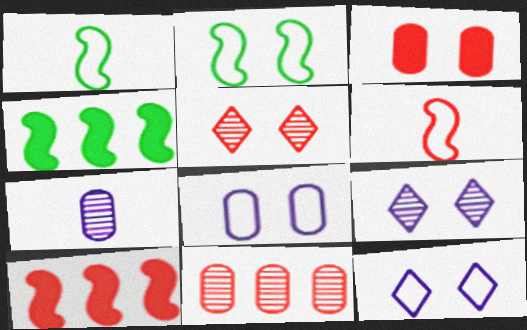[[2, 3, 9]]